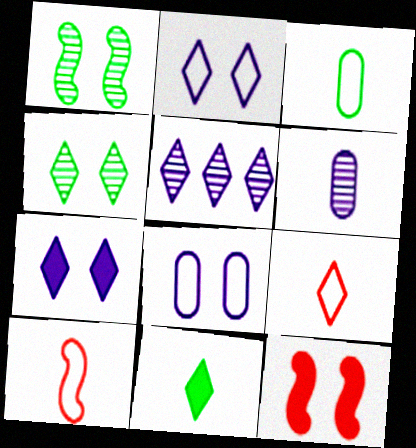[[3, 5, 12], 
[4, 8, 12], 
[6, 10, 11]]